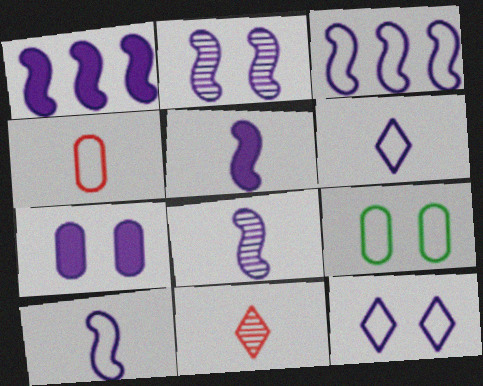[[1, 2, 10], 
[1, 9, 11], 
[2, 3, 5], 
[2, 7, 12], 
[5, 8, 10]]